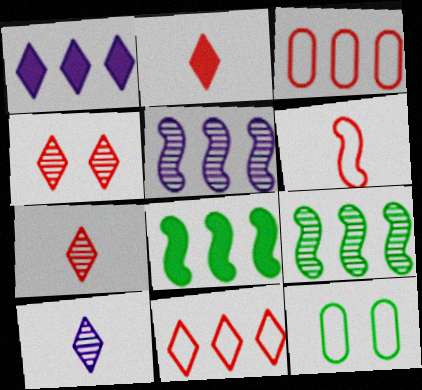[[1, 3, 9], 
[2, 4, 11], 
[2, 5, 12]]